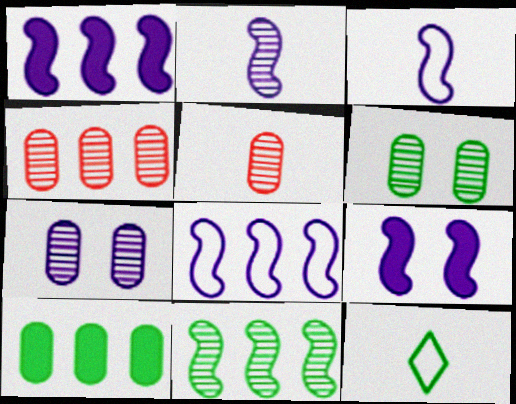[[2, 8, 9], 
[4, 9, 12]]